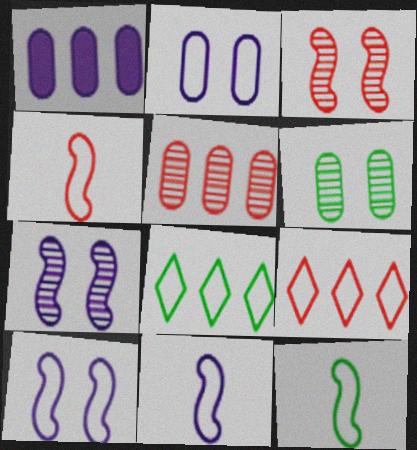[[2, 4, 8], 
[2, 9, 12], 
[4, 11, 12]]